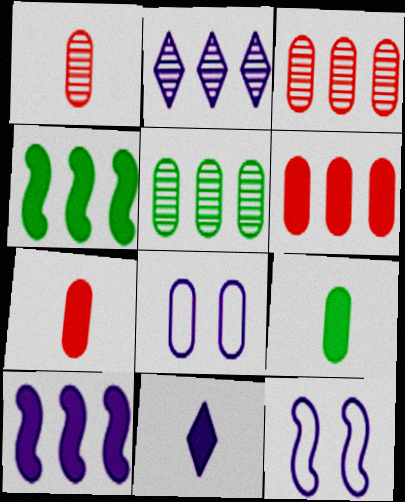[[3, 8, 9], 
[5, 7, 8]]